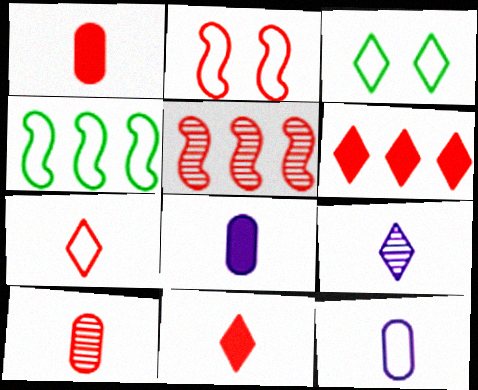[[2, 6, 10], 
[3, 5, 8], 
[3, 6, 9]]